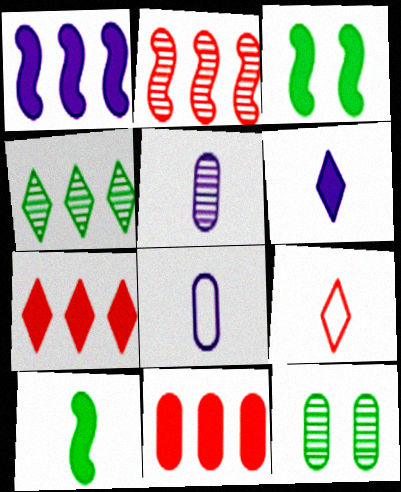[[1, 9, 12], 
[3, 6, 11], 
[5, 9, 10], 
[8, 11, 12]]